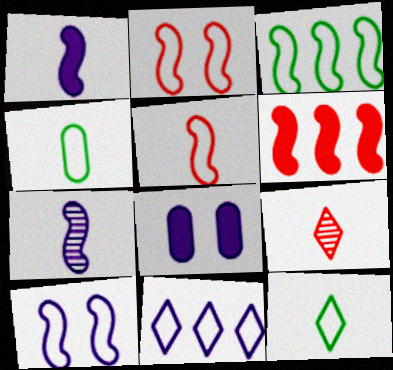[[1, 4, 9], 
[2, 4, 11], 
[3, 5, 10], 
[3, 8, 9], 
[7, 8, 11]]